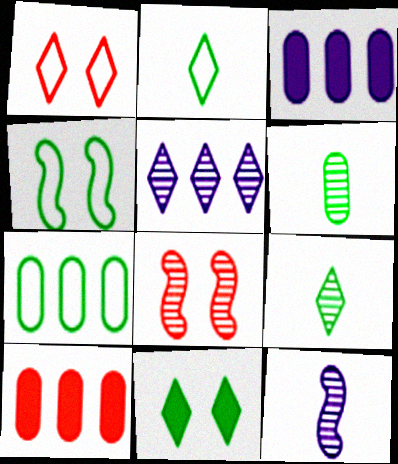[[2, 3, 8], 
[2, 4, 7], 
[5, 6, 8]]